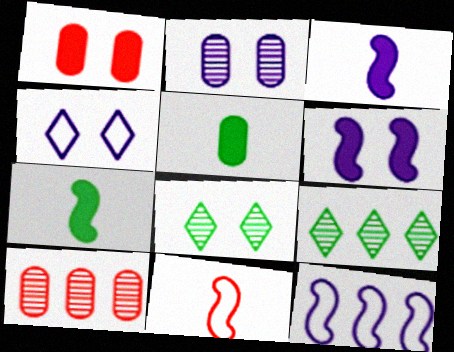[[2, 4, 6], 
[4, 7, 10]]